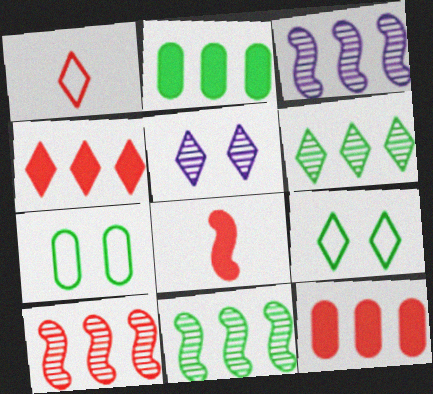[[3, 10, 11]]